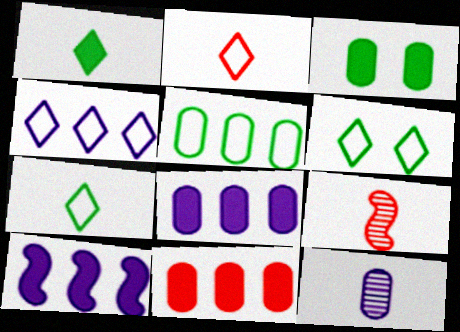[[2, 4, 6], 
[3, 4, 9], 
[6, 8, 9]]